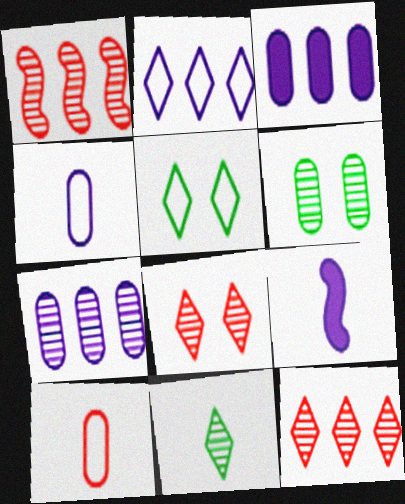[[3, 6, 10], 
[9, 10, 11]]